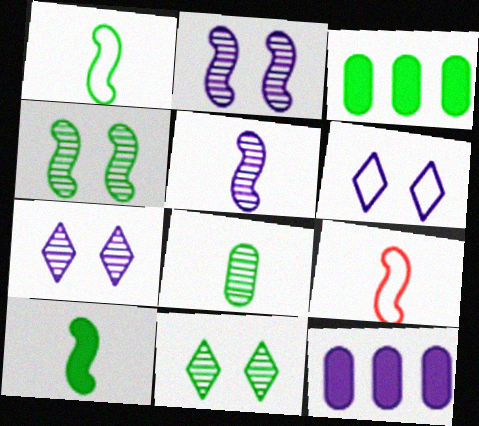[[1, 3, 11], 
[3, 7, 9], 
[5, 6, 12], 
[5, 9, 10], 
[9, 11, 12]]